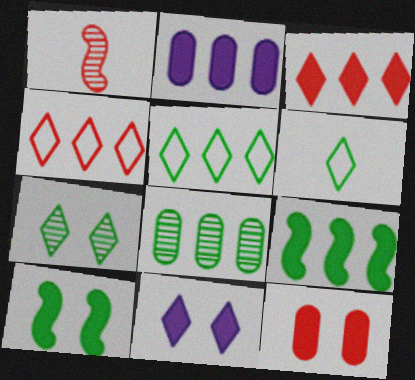[[1, 4, 12], 
[2, 3, 9], 
[5, 8, 9], 
[6, 8, 10], 
[10, 11, 12]]